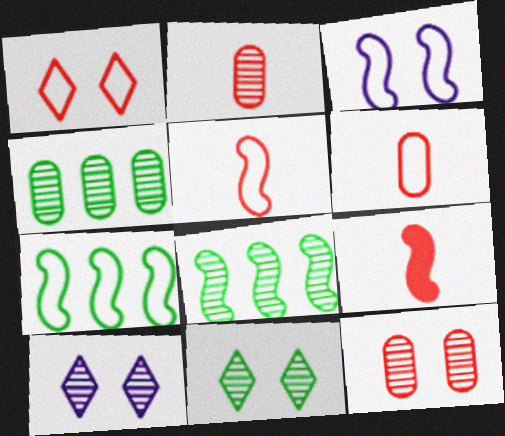[[2, 8, 10], 
[3, 5, 7], 
[3, 8, 9]]